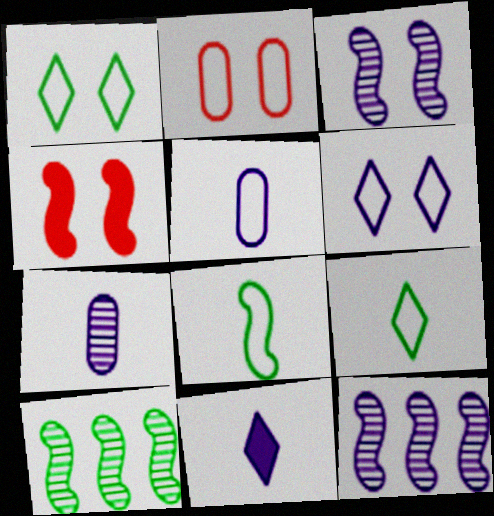[[2, 10, 11], 
[4, 8, 12]]